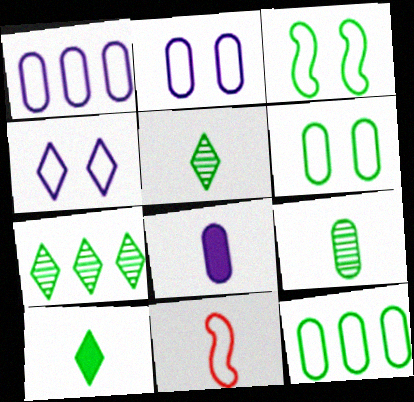[[4, 11, 12], 
[5, 8, 11]]